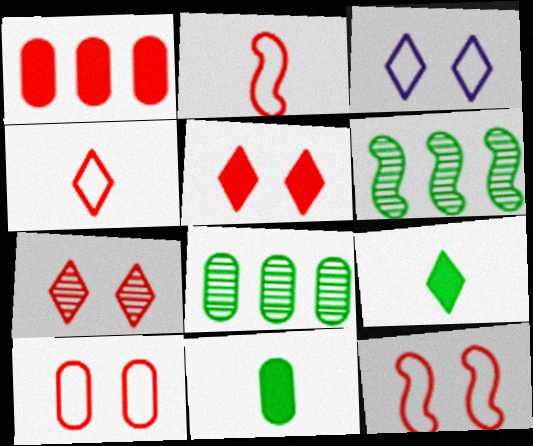[[1, 2, 7]]